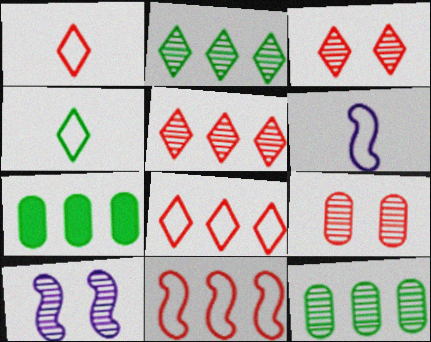[[1, 7, 10], 
[3, 6, 7]]